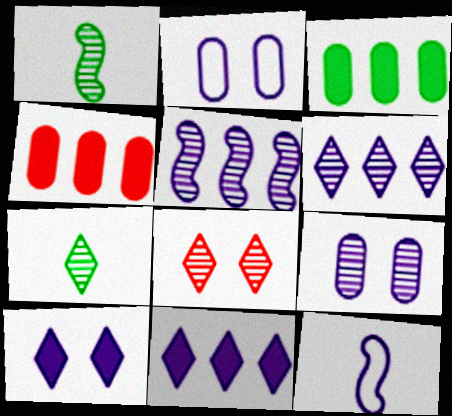[[3, 8, 12], 
[6, 7, 8], 
[9, 11, 12]]